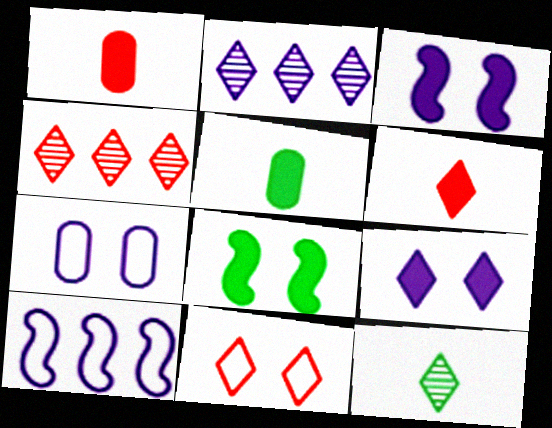[[4, 6, 11]]